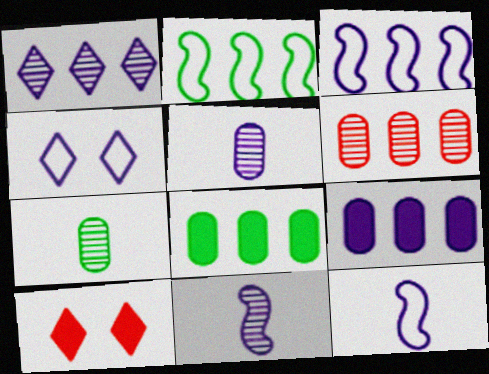[[1, 3, 9], 
[2, 5, 10], 
[3, 7, 10], 
[4, 9, 11]]